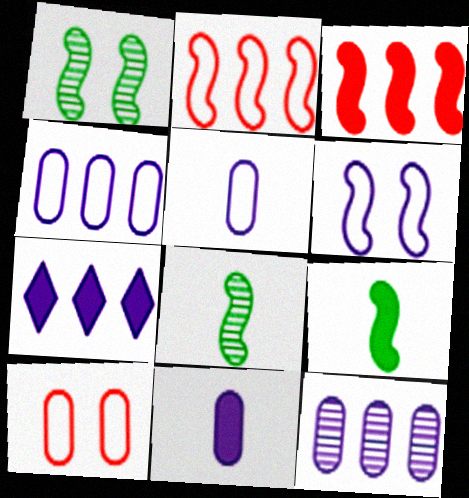[[3, 6, 8], 
[7, 8, 10]]